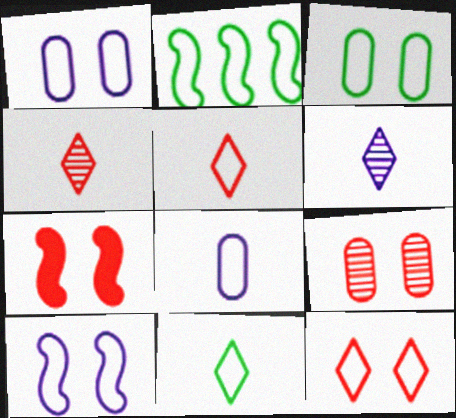[[1, 2, 5], 
[2, 3, 11], 
[2, 8, 12], 
[3, 10, 12], 
[7, 9, 12]]